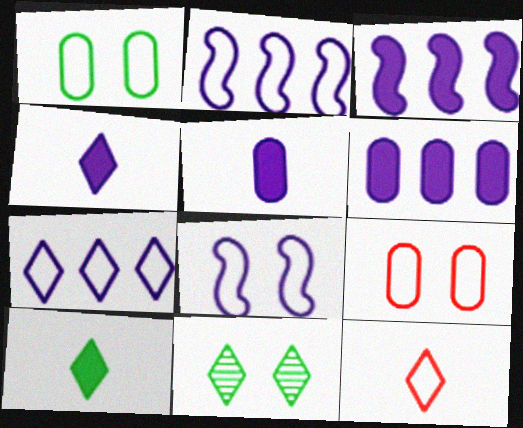[[1, 2, 12]]